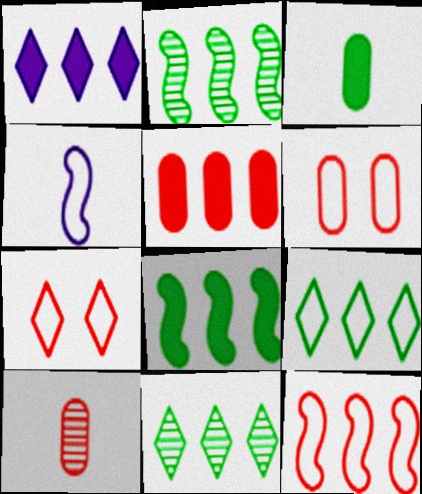[[1, 5, 8], 
[4, 6, 9], 
[5, 6, 10]]